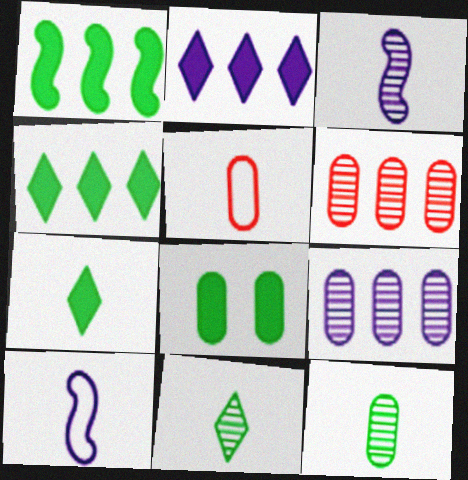[[1, 7, 8], 
[3, 5, 7], 
[5, 8, 9]]